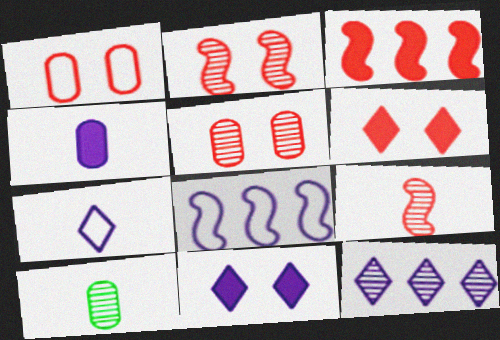[[1, 2, 6], 
[2, 10, 12], 
[6, 8, 10], 
[7, 11, 12]]